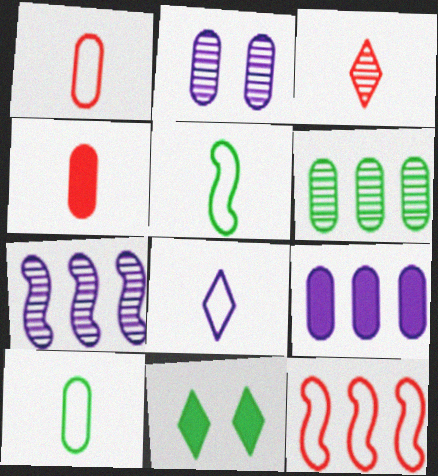[[1, 5, 8], 
[1, 7, 11], 
[5, 6, 11]]